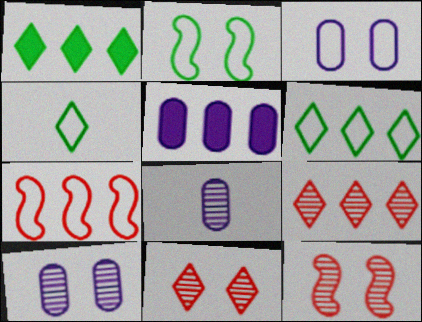[[3, 4, 7], 
[3, 5, 8], 
[4, 5, 12]]